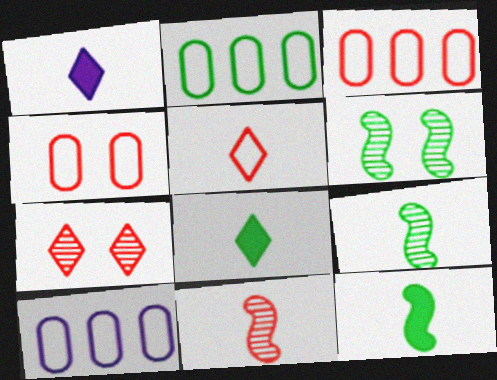[[1, 3, 6], 
[2, 3, 10], 
[2, 6, 8], 
[7, 10, 12]]